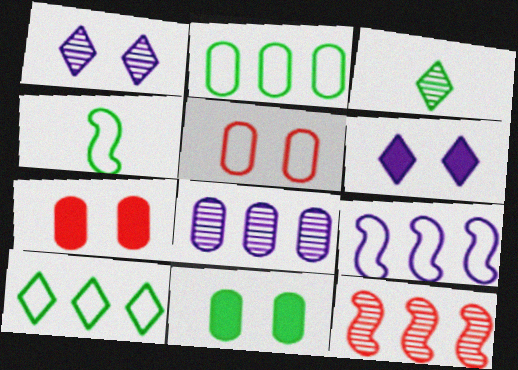[[3, 7, 9]]